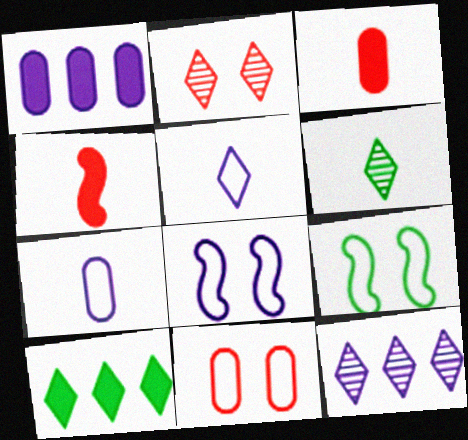[[2, 5, 10], 
[2, 6, 12], 
[3, 9, 12], 
[4, 6, 7]]